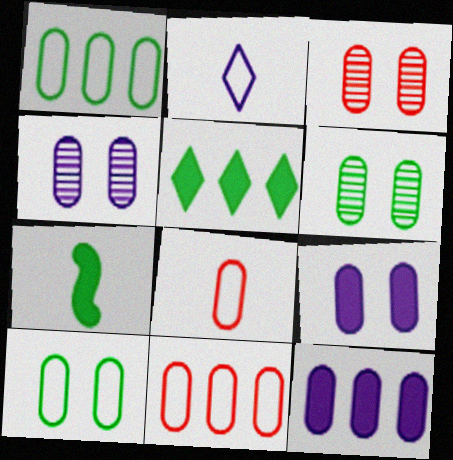[[3, 4, 6], 
[3, 9, 10], 
[6, 8, 12]]